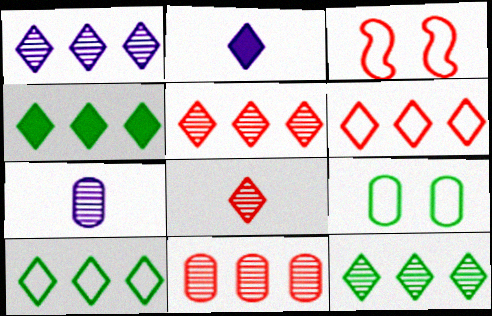[[1, 4, 6], 
[1, 5, 12], 
[3, 4, 7], 
[4, 10, 12]]